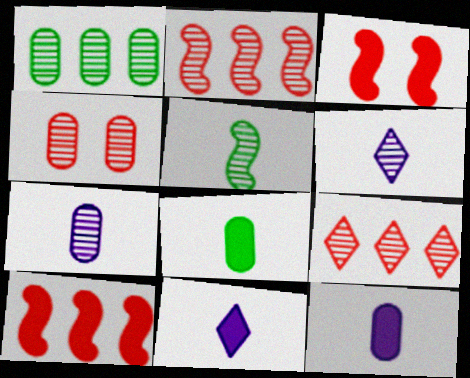[[1, 4, 7]]